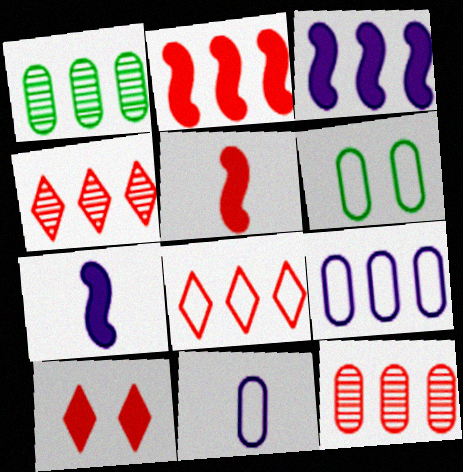[[1, 3, 8], 
[2, 8, 12], 
[4, 6, 7]]